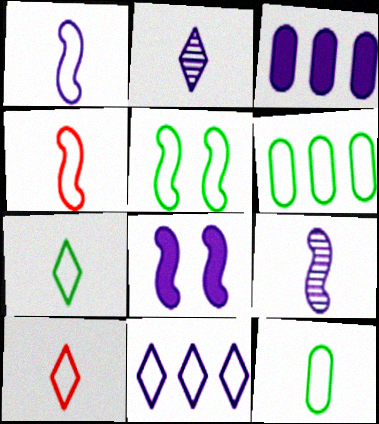[[1, 10, 12], 
[5, 6, 7]]